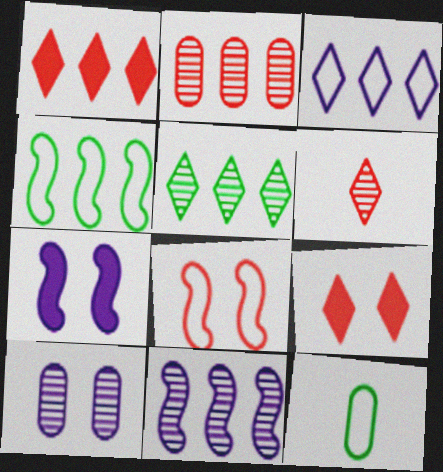[[1, 3, 5], 
[2, 5, 11], 
[3, 8, 12], 
[9, 11, 12]]